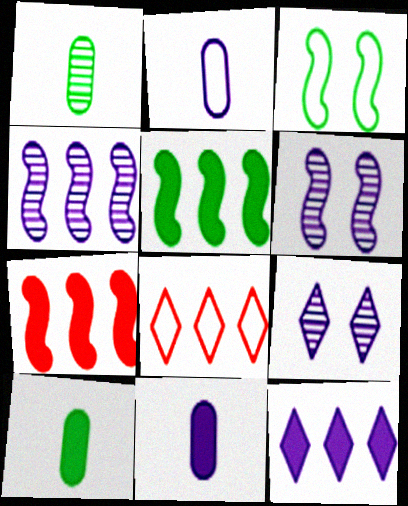[[2, 3, 8], 
[2, 6, 12], 
[6, 8, 10]]